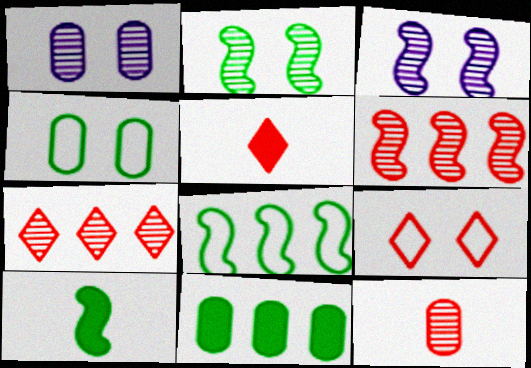[[1, 5, 8], 
[2, 8, 10], 
[5, 7, 9]]